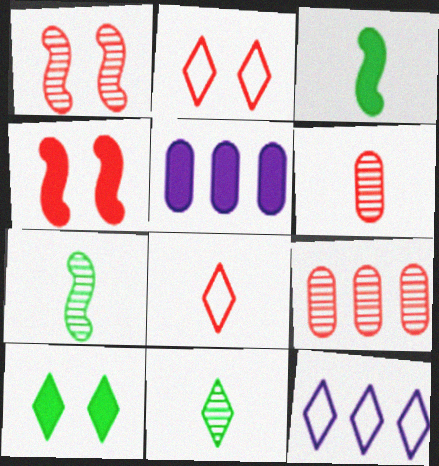[[2, 5, 7], 
[4, 8, 9]]